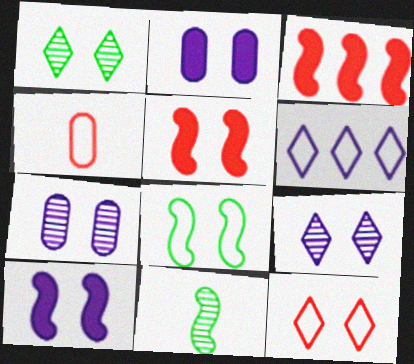[[4, 6, 8]]